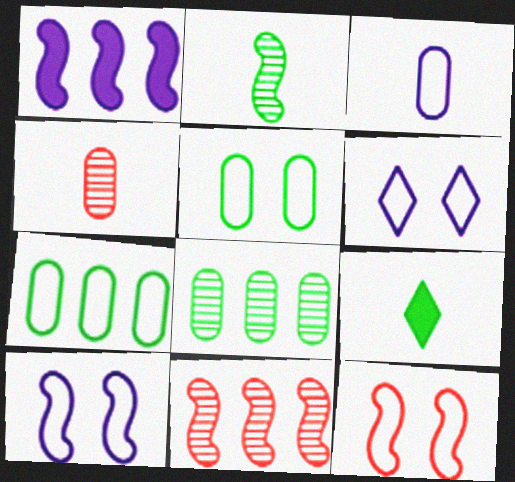[[1, 2, 12], 
[5, 6, 12]]